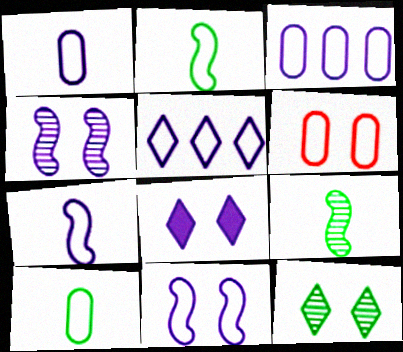[[1, 5, 11], 
[2, 5, 6], 
[3, 6, 10]]